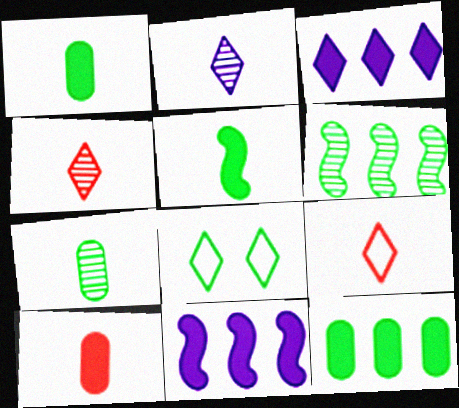[[1, 6, 8], 
[3, 4, 8]]